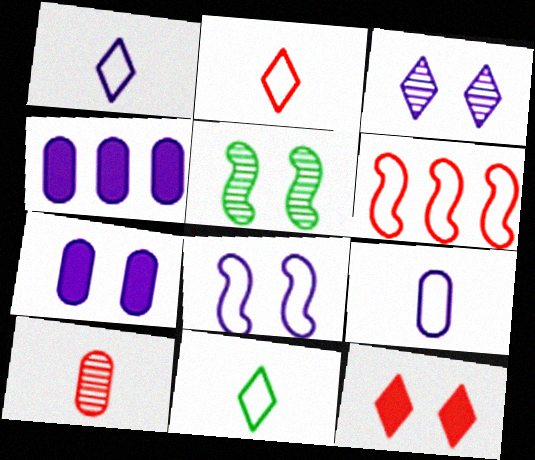[[1, 2, 11], 
[2, 4, 5], 
[3, 7, 8], 
[6, 10, 12]]